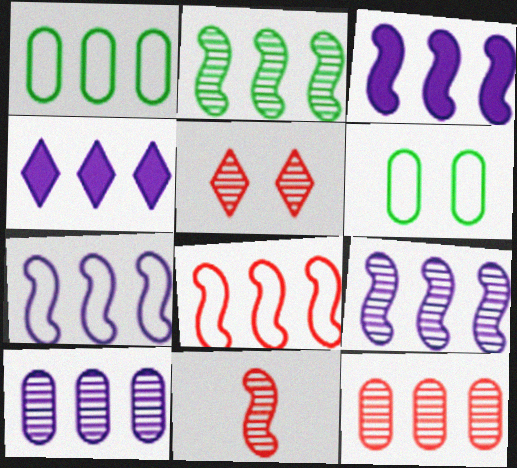[[2, 3, 8], 
[3, 7, 9], 
[4, 6, 11], 
[4, 7, 10], 
[5, 11, 12]]